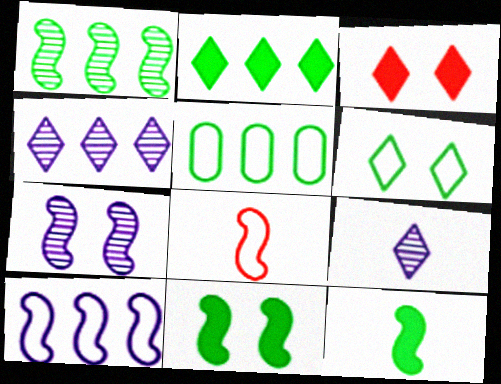[[1, 2, 5]]